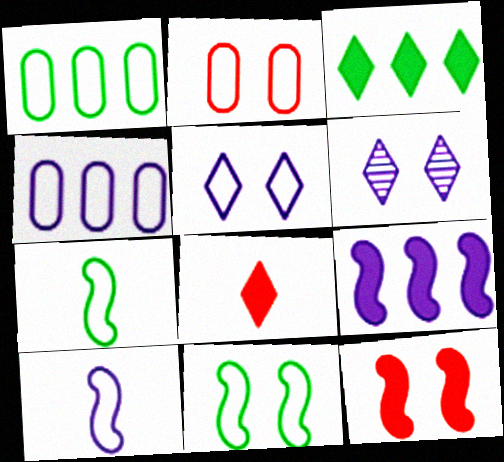[[2, 5, 11], 
[4, 5, 10]]